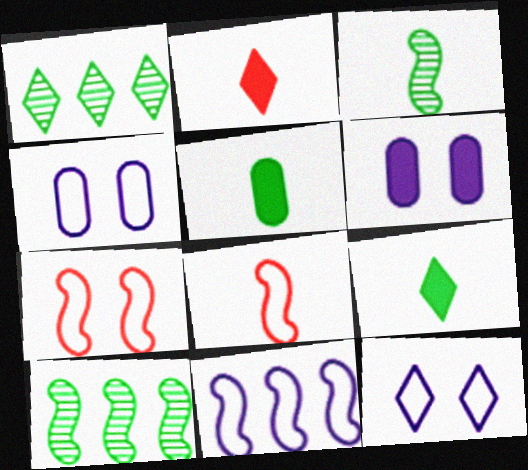[[1, 2, 12], 
[1, 6, 8], 
[2, 4, 10]]